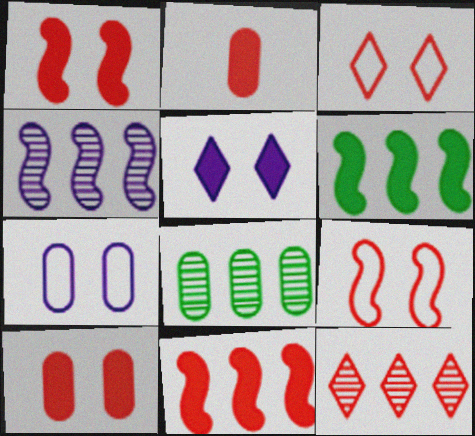[[2, 5, 6], 
[2, 7, 8], 
[2, 9, 12], 
[4, 8, 12]]